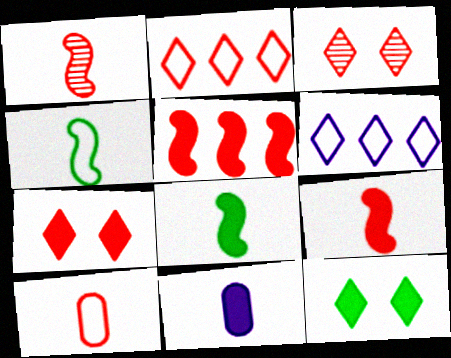[[3, 5, 10], 
[5, 11, 12]]